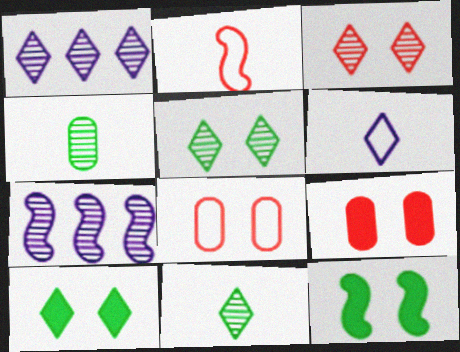[[1, 3, 11], 
[2, 7, 12], 
[3, 4, 7]]